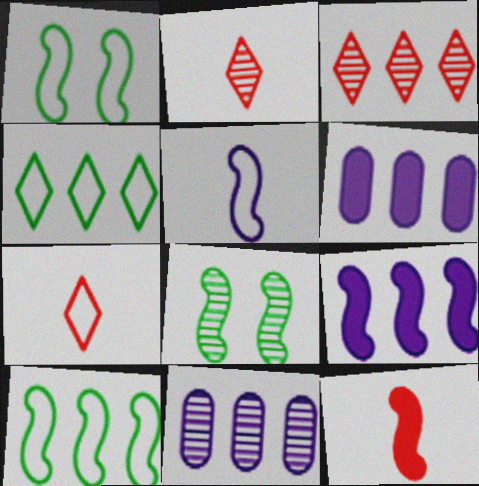[[1, 2, 6], 
[2, 8, 11], 
[3, 6, 10], 
[6, 7, 8]]